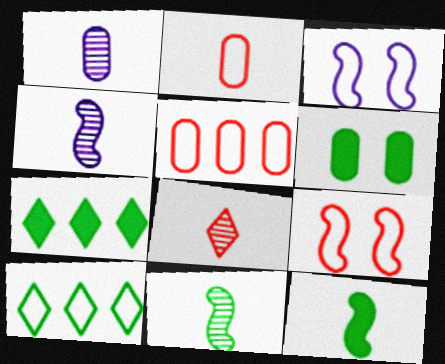[[1, 5, 6], 
[1, 7, 9], 
[1, 8, 11], 
[2, 3, 10], 
[6, 7, 12], 
[6, 10, 11]]